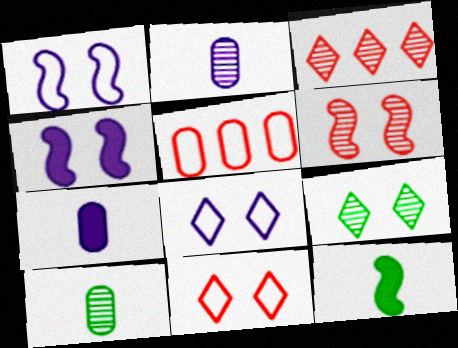[]